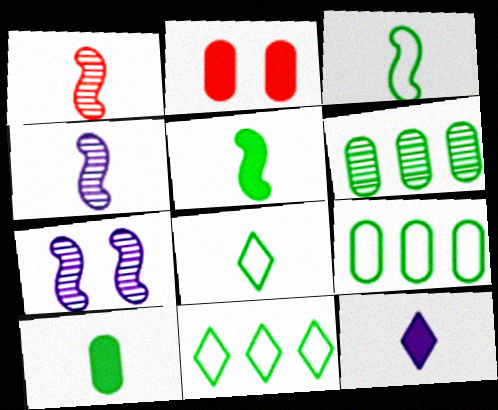[[2, 4, 11]]